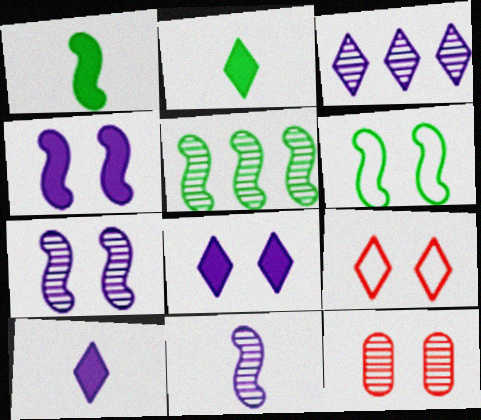[[1, 5, 6], 
[2, 3, 9], 
[6, 8, 12]]